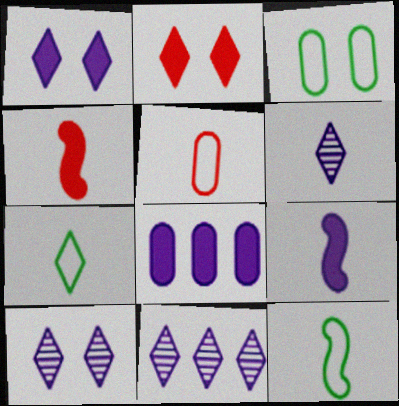[[1, 8, 9], 
[2, 7, 11], 
[3, 4, 11], 
[6, 10, 11]]